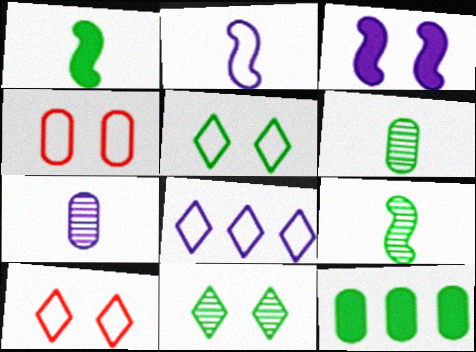[[3, 4, 11], 
[3, 7, 8], 
[4, 7, 12], 
[5, 9, 12]]